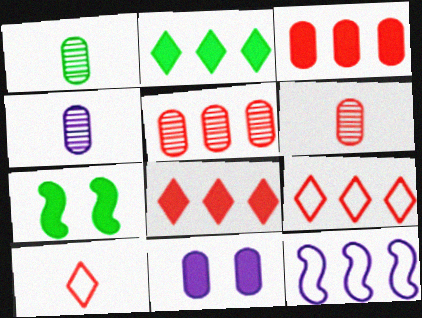[[1, 4, 6], 
[2, 5, 12], 
[4, 7, 9]]